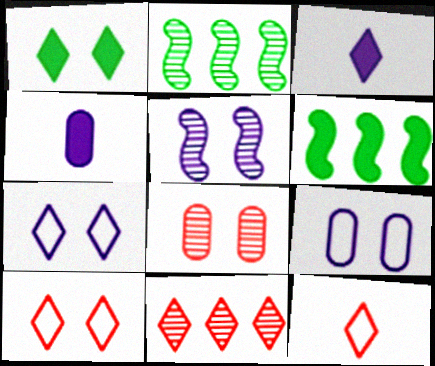[[2, 4, 10]]